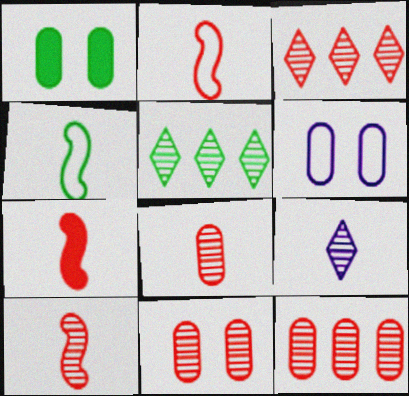[[1, 4, 5], 
[1, 6, 11], 
[2, 7, 10], 
[3, 10, 11], 
[5, 6, 7], 
[8, 11, 12]]